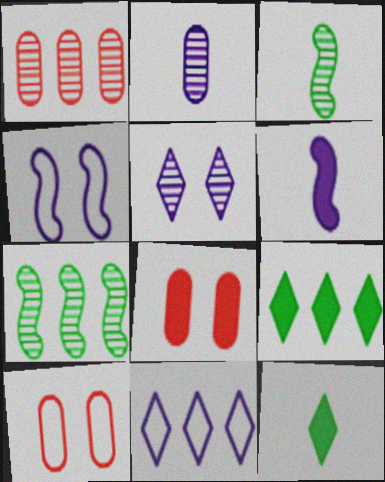[[1, 3, 5], 
[1, 4, 12], 
[3, 8, 11], 
[6, 8, 9]]